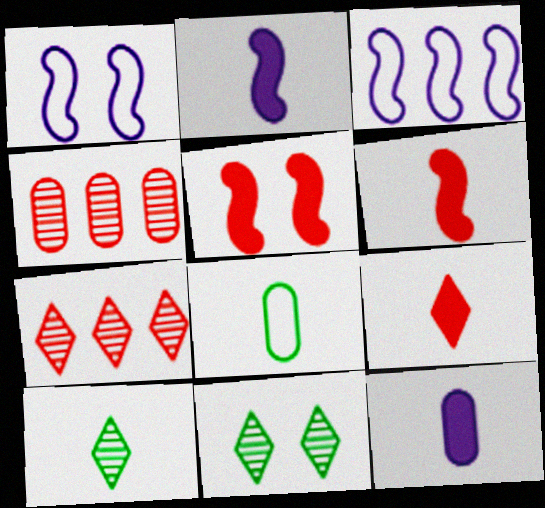[]